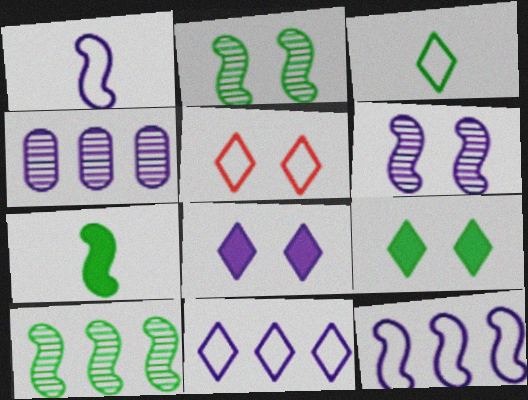[[1, 4, 8], 
[3, 5, 11], 
[4, 5, 7]]